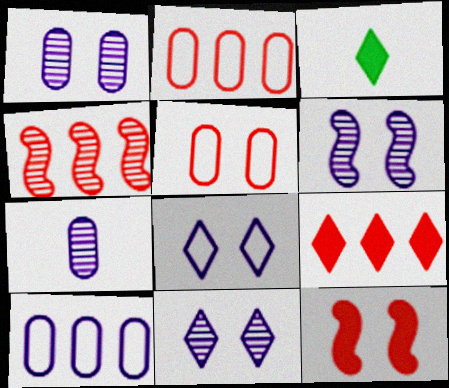[[1, 6, 11], 
[2, 3, 6], 
[2, 4, 9]]